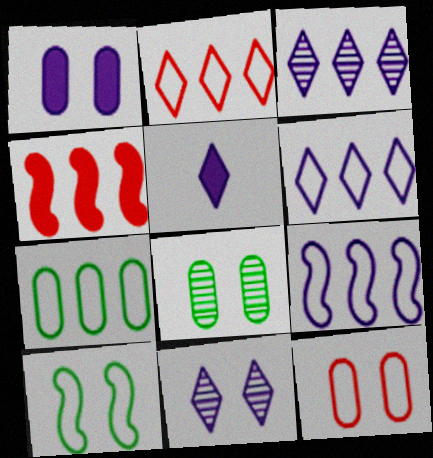[[1, 8, 12], 
[2, 7, 9], 
[3, 4, 7], 
[5, 6, 11]]